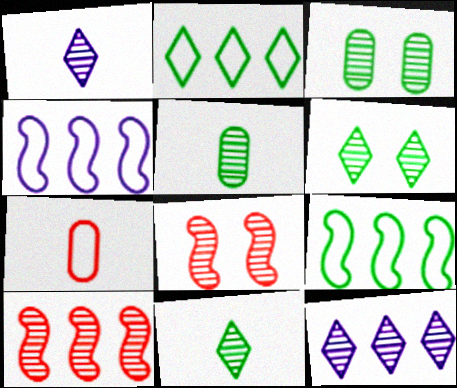[[1, 3, 10], 
[5, 8, 12]]